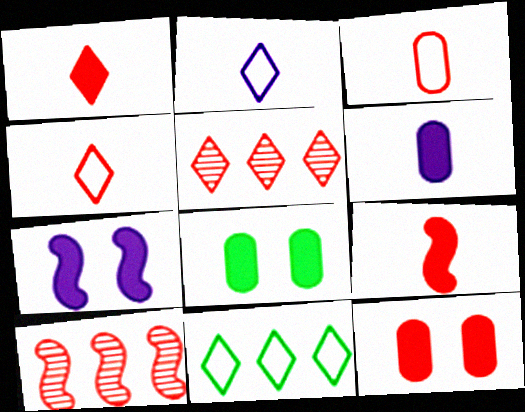[[2, 8, 10], 
[4, 10, 12]]